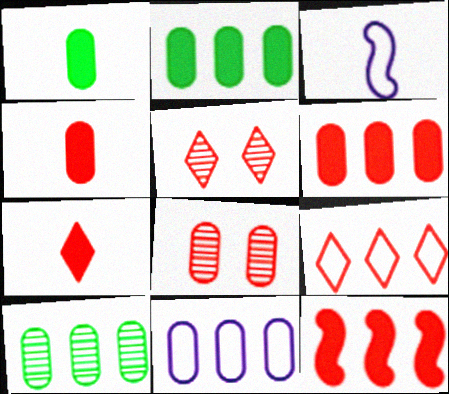[[1, 8, 11], 
[2, 3, 5], 
[5, 7, 9], 
[6, 10, 11]]